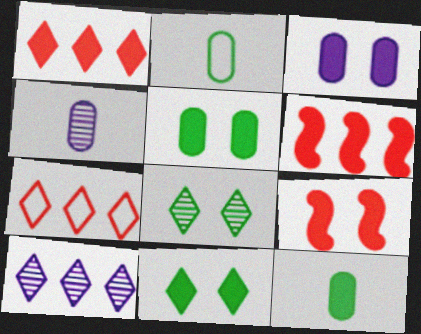[[2, 9, 10], 
[3, 9, 11]]